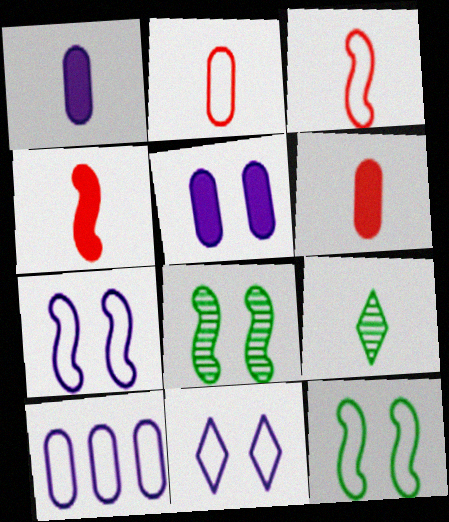[[1, 3, 9]]